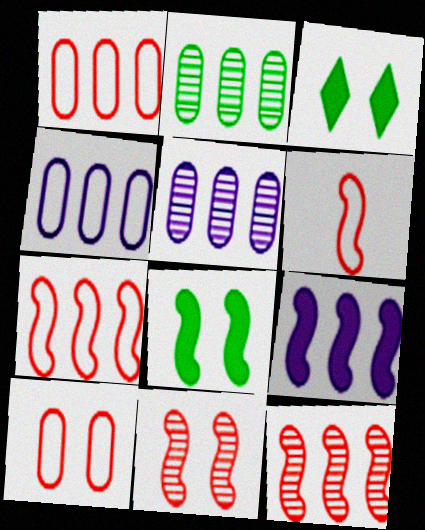[[3, 5, 6]]